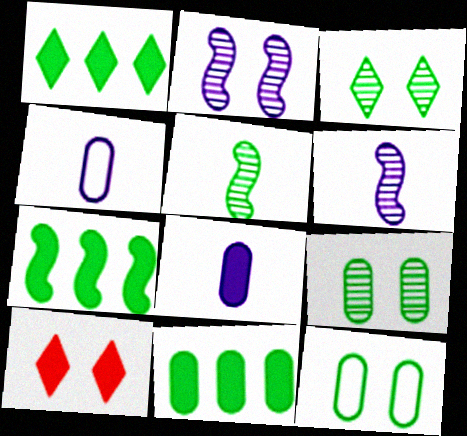[[1, 5, 12], 
[1, 7, 11], 
[2, 10, 12], 
[7, 8, 10]]